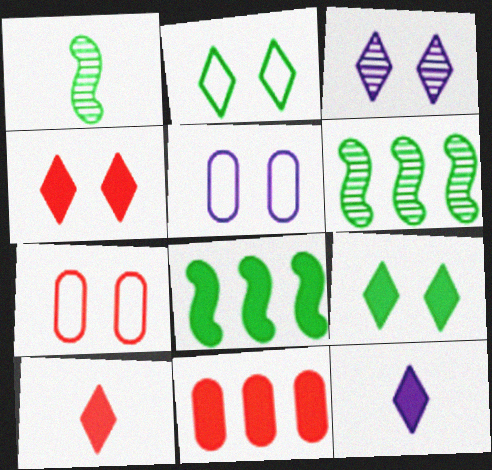[[2, 3, 4], 
[5, 6, 10], 
[6, 7, 12]]